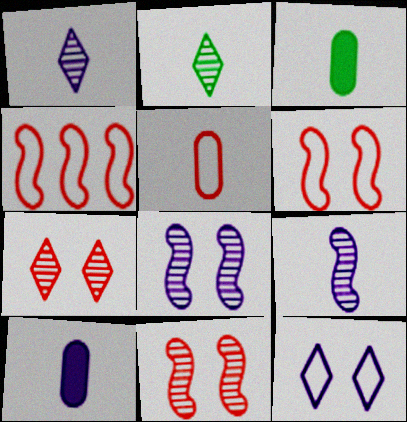[]